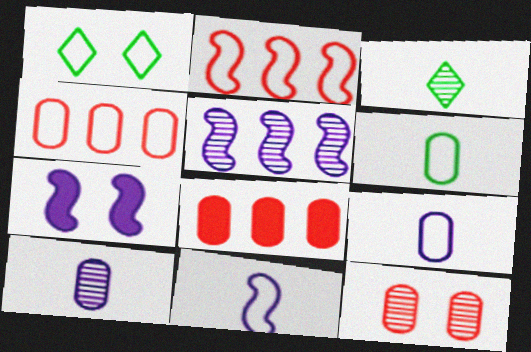[[1, 2, 9], 
[1, 4, 11], 
[1, 7, 12], 
[3, 4, 7], 
[3, 5, 12], 
[5, 7, 11]]